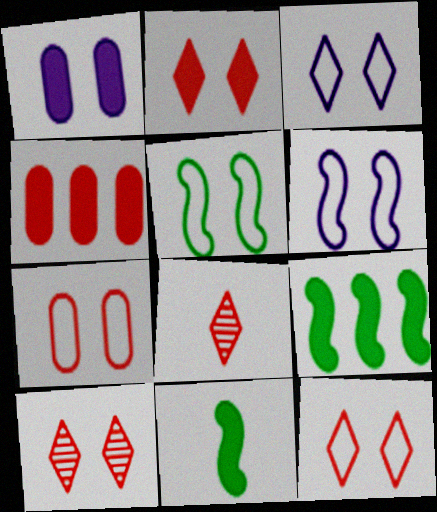[[1, 5, 10], 
[2, 10, 12], 
[3, 5, 7]]